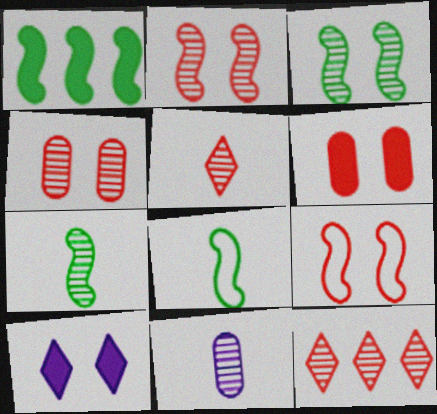[[1, 3, 8], 
[3, 11, 12], 
[5, 7, 11]]